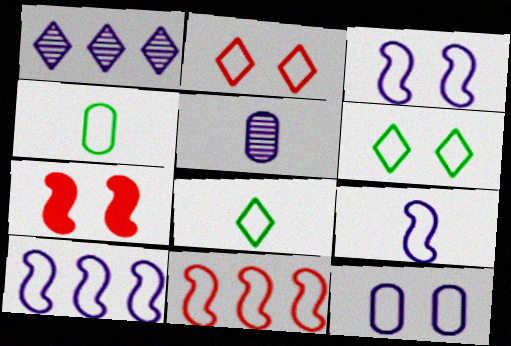[[1, 4, 7], 
[2, 4, 10], 
[3, 9, 10], 
[8, 11, 12]]